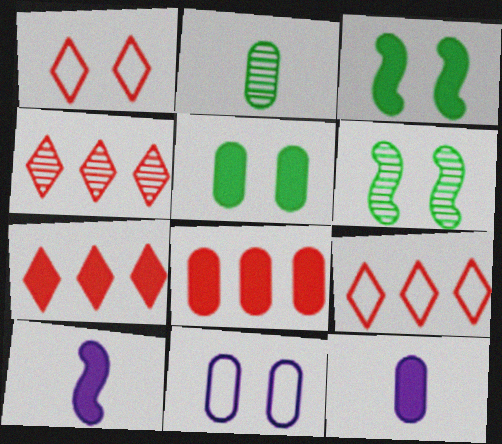[[2, 8, 11], 
[3, 7, 12], 
[4, 7, 9], 
[5, 7, 10], 
[5, 8, 12], 
[6, 9, 12]]